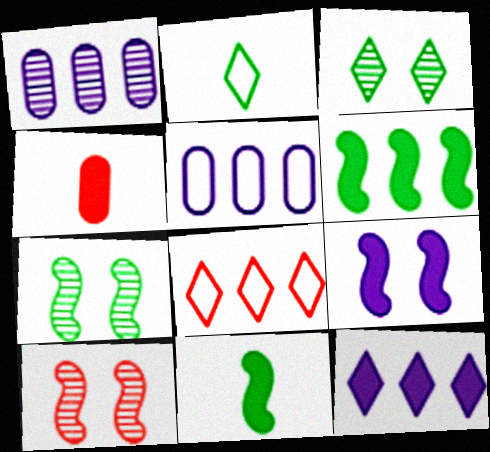[[1, 6, 8], 
[4, 8, 10]]